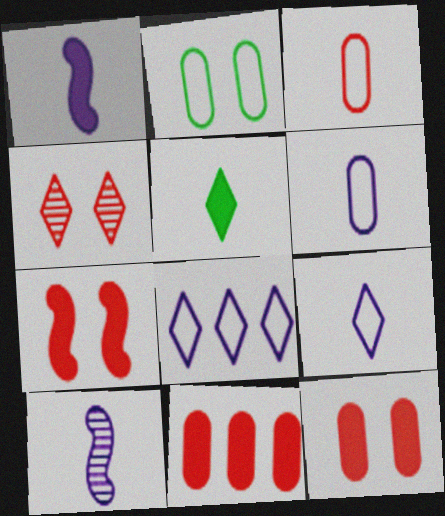[[3, 5, 10], 
[4, 5, 8]]